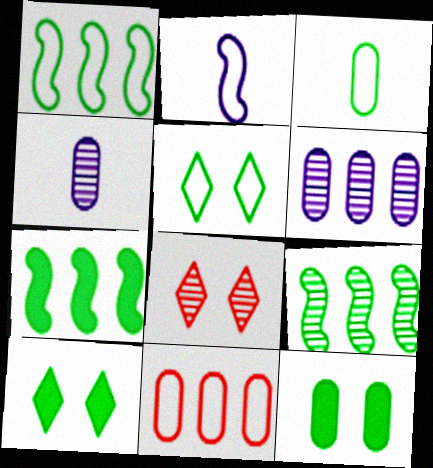[[1, 3, 5], 
[1, 7, 9], 
[2, 5, 11], 
[3, 9, 10], 
[4, 8, 9], 
[4, 11, 12]]